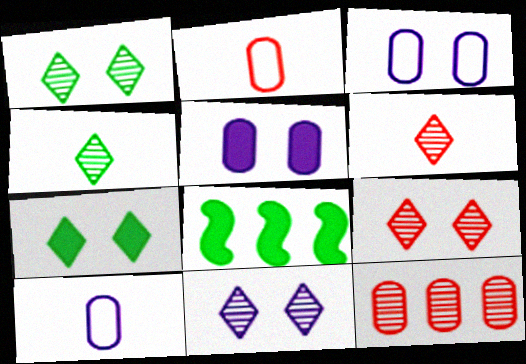[[1, 9, 11], 
[2, 8, 11], 
[3, 6, 8], 
[8, 9, 10]]